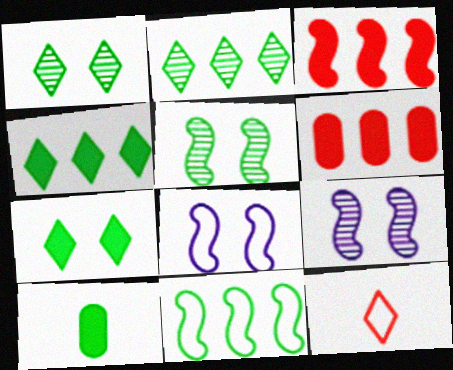[[1, 10, 11]]